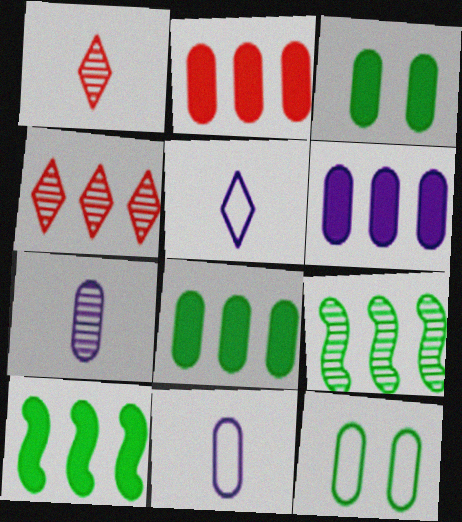[[2, 6, 8], 
[2, 7, 12]]